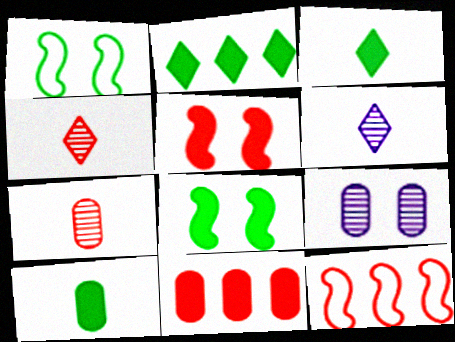[[1, 6, 11], 
[2, 8, 10], 
[3, 9, 12]]